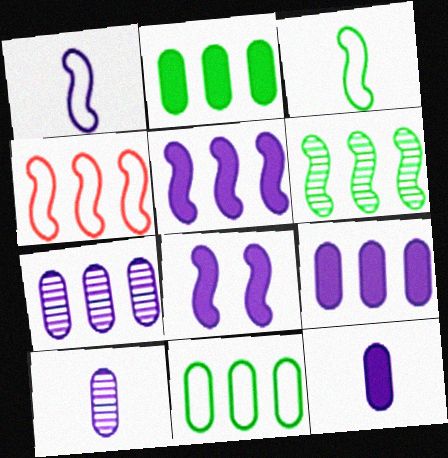[[4, 5, 6]]